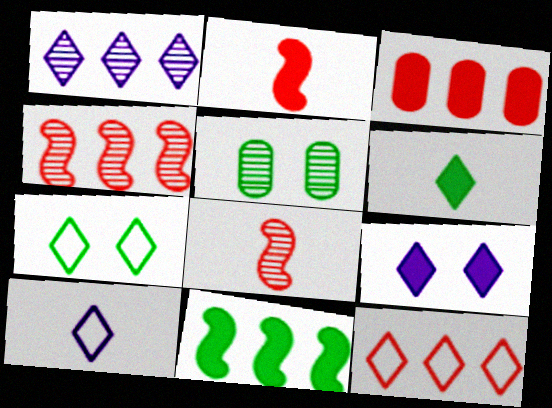[[1, 5, 8], 
[1, 9, 10], 
[3, 4, 12], 
[7, 10, 12]]